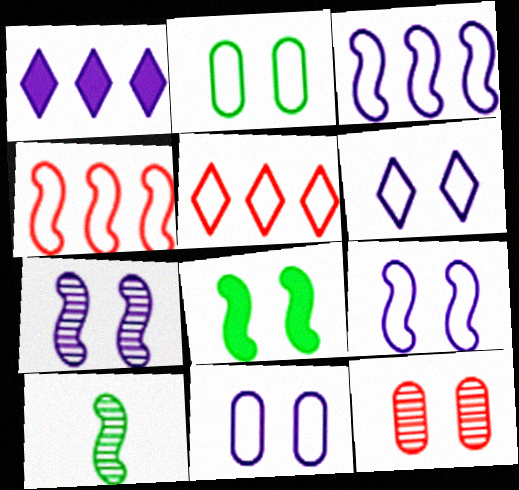[[6, 8, 12], 
[6, 9, 11]]